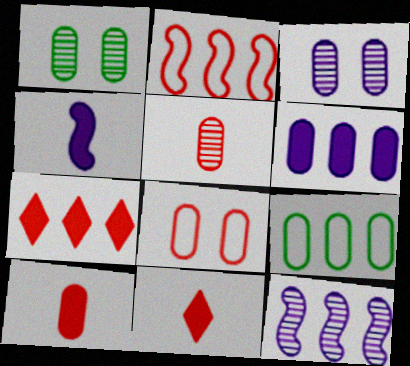[[3, 9, 10], 
[7, 9, 12]]